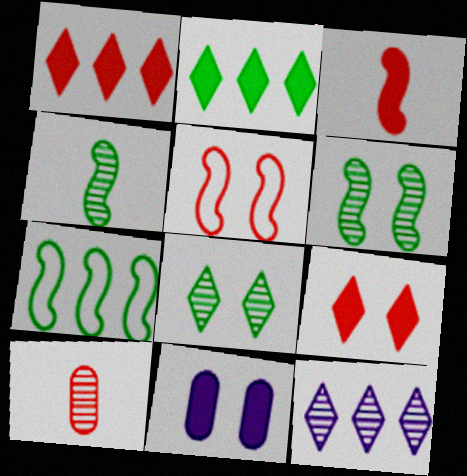[[1, 5, 10], 
[2, 3, 11], 
[5, 8, 11], 
[6, 10, 12]]